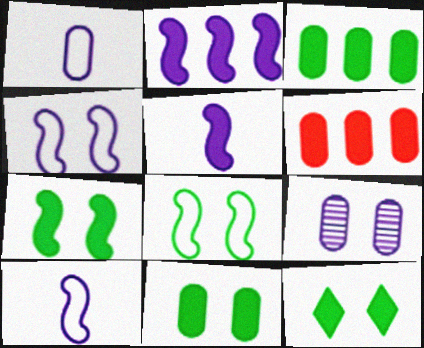[[5, 6, 12], 
[7, 11, 12]]